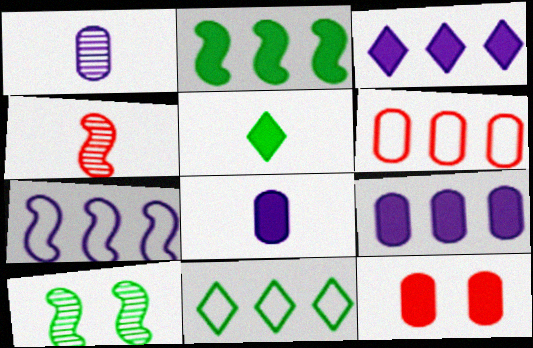[[6, 7, 11]]